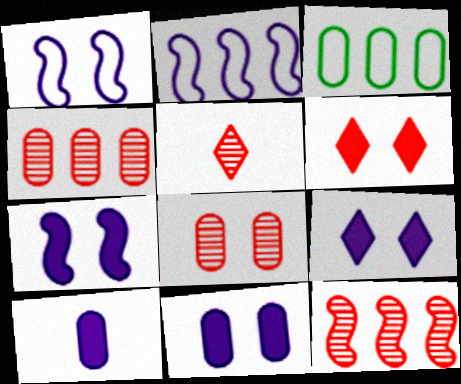[[3, 5, 7], 
[3, 8, 10], 
[5, 8, 12], 
[7, 9, 11]]